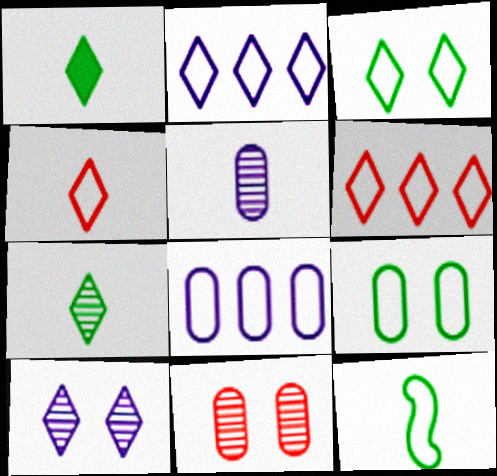[[1, 6, 10], 
[2, 3, 4]]